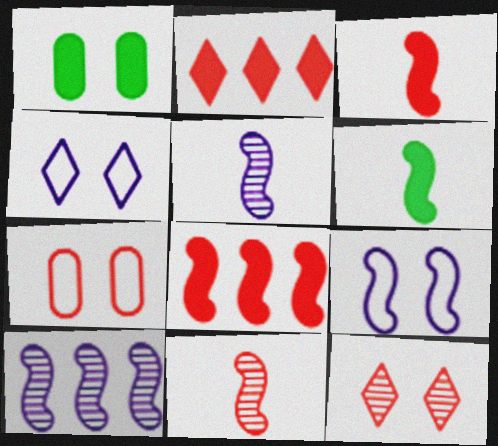[[1, 9, 12], 
[2, 7, 11]]